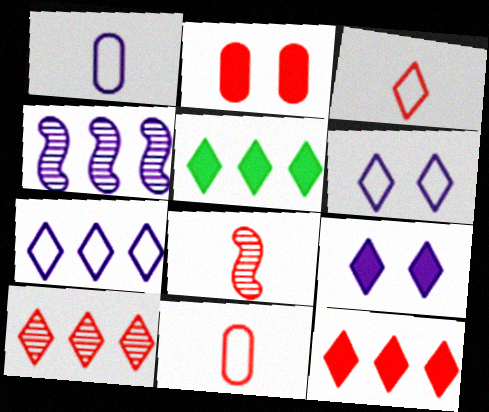[[1, 4, 9], 
[5, 7, 10]]